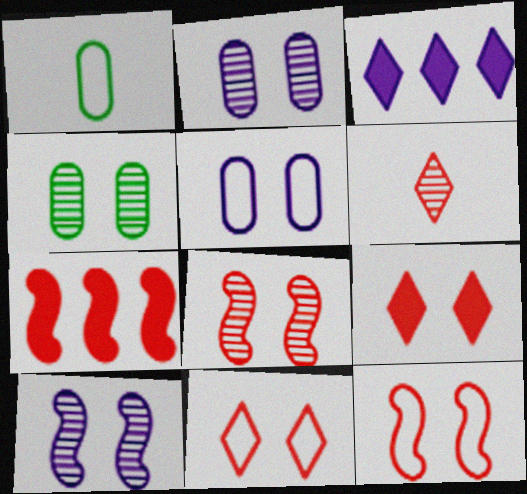[[1, 3, 8]]